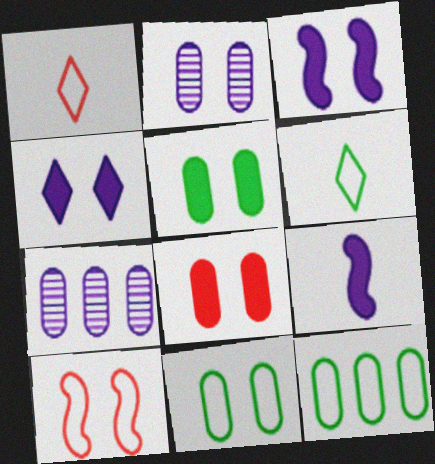[[2, 8, 11]]